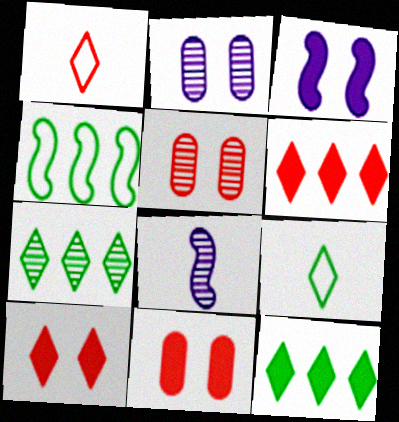[[5, 7, 8]]